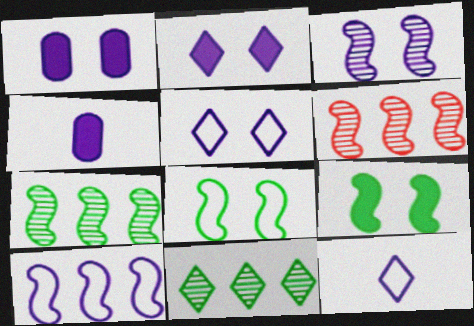[[1, 3, 5]]